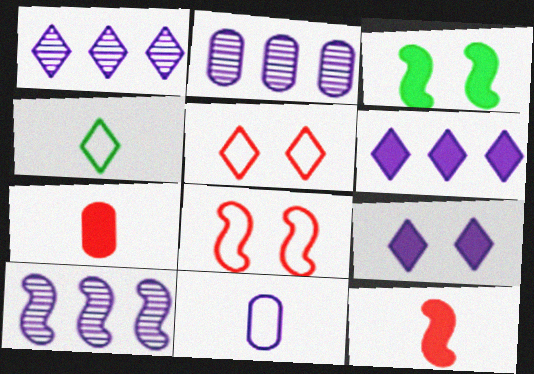[[1, 2, 10], 
[3, 6, 7], 
[9, 10, 11]]